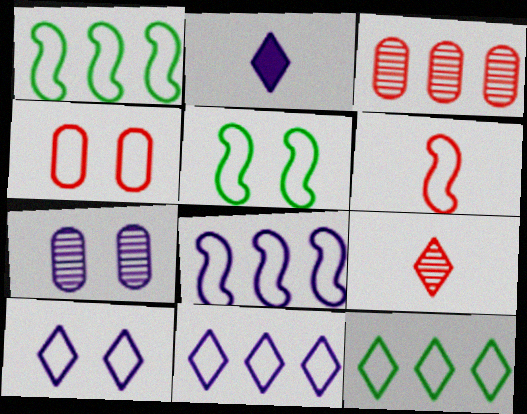[[2, 3, 5], 
[2, 7, 8], 
[4, 5, 10], 
[5, 6, 8]]